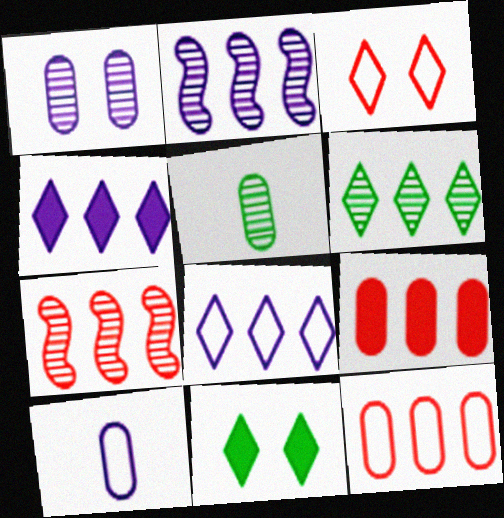[[7, 10, 11]]